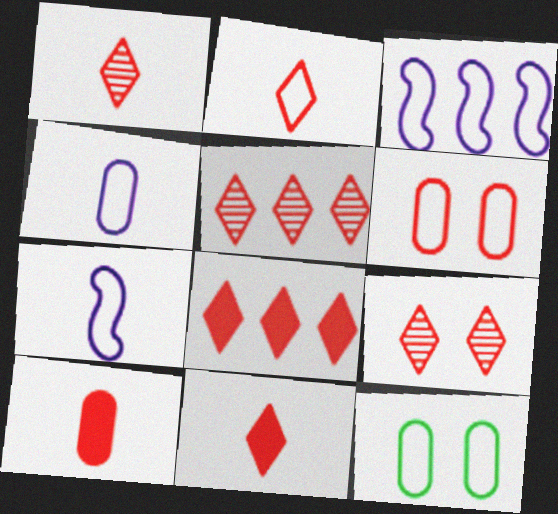[[1, 2, 11], 
[1, 5, 9], 
[2, 3, 12], 
[2, 8, 9]]